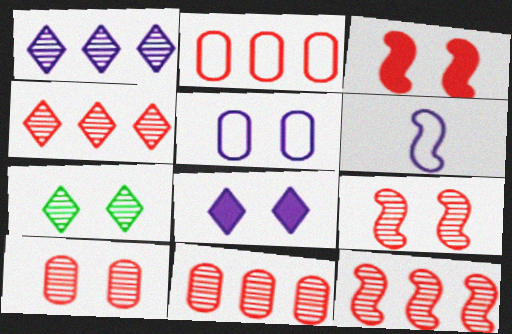[[3, 5, 7], 
[4, 11, 12]]